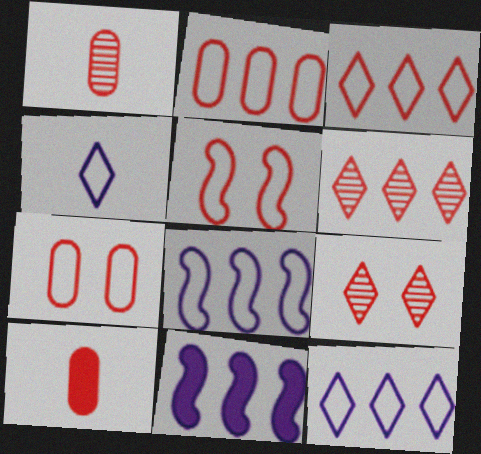[[5, 6, 10]]